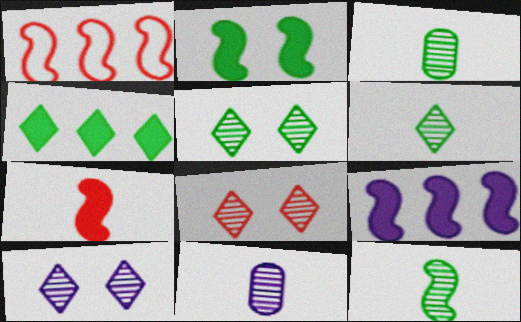[[2, 7, 9], 
[3, 6, 12], 
[5, 8, 10]]